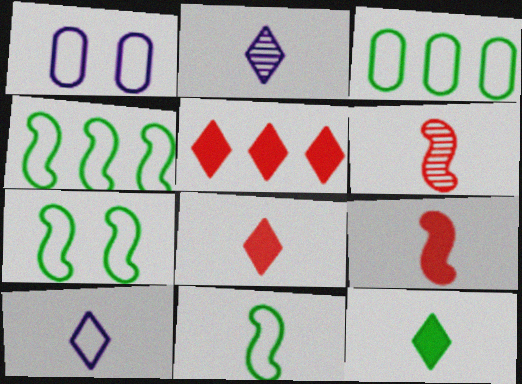[[4, 7, 11]]